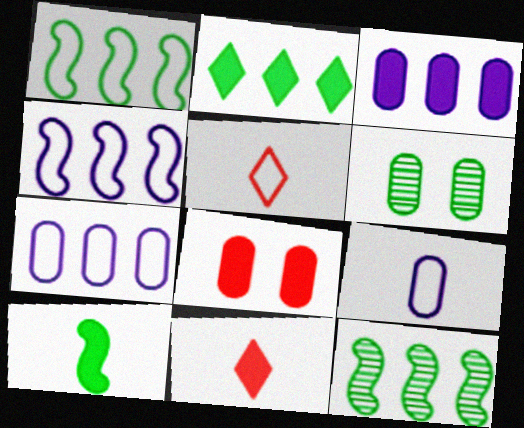[[4, 6, 11]]